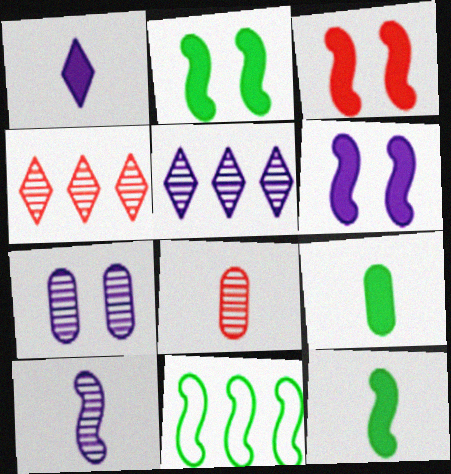[[2, 3, 6], 
[3, 10, 11], 
[5, 7, 10]]